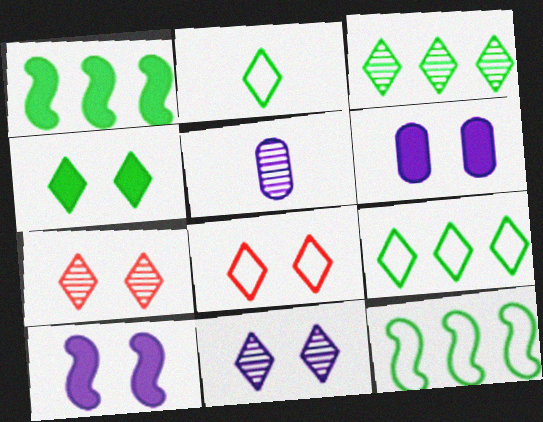[[1, 5, 8], 
[2, 3, 4], 
[4, 8, 11]]